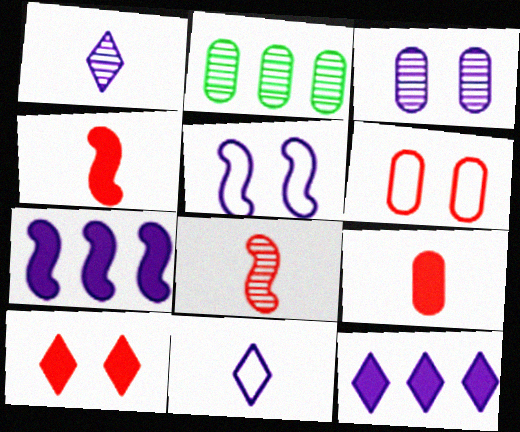[[3, 7, 11]]